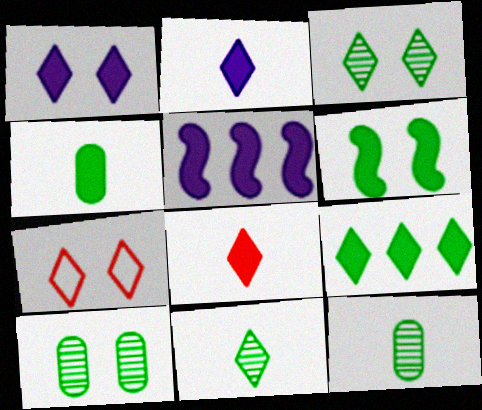[[1, 3, 7], 
[1, 8, 9], 
[4, 6, 9], 
[5, 7, 12]]